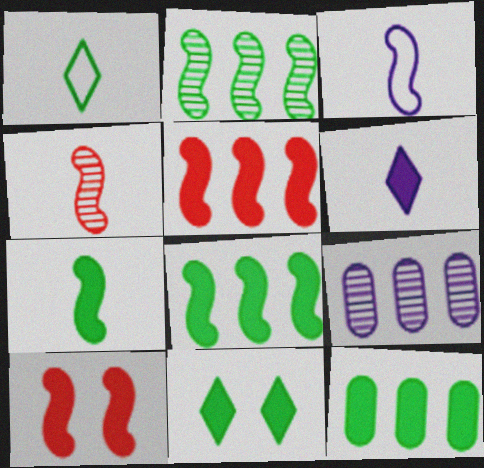[[1, 9, 10], 
[2, 3, 10], 
[3, 4, 7], 
[6, 10, 12], 
[7, 11, 12]]